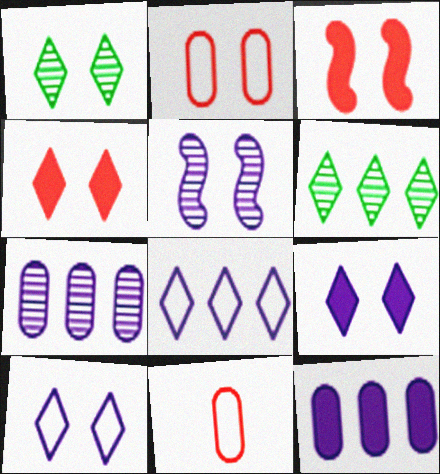[[1, 4, 10]]